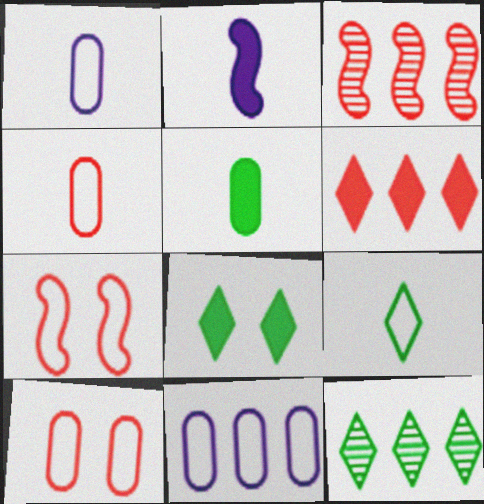[[1, 3, 8], 
[2, 10, 12], 
[7, 9, 11], 
[8, 9, 12]]